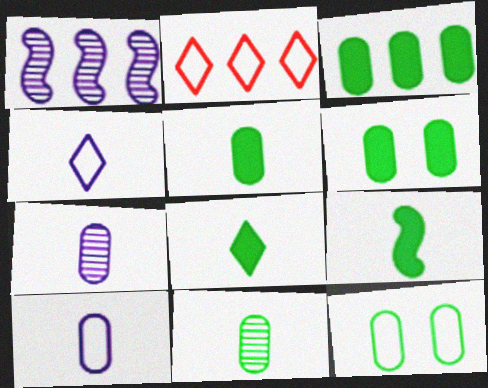[[1, 2, 3], 
[3, 5, 6], 
[3, 11, 12], 
[5, 8, 9]]